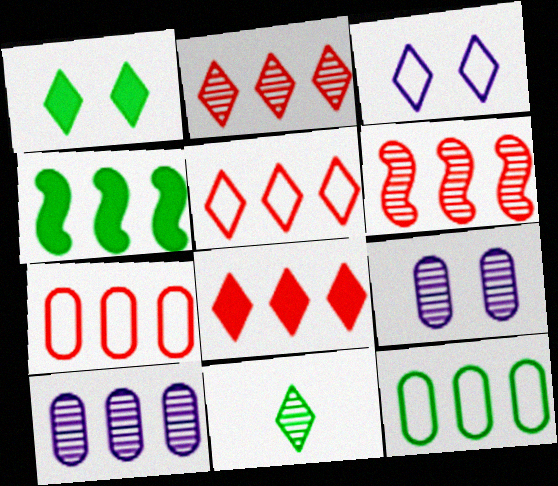[[2, 5, 8], 
[3, 8, 11], 
[4, 5, 10], 
[6, 7, 8], 
[6, 9, 11]]